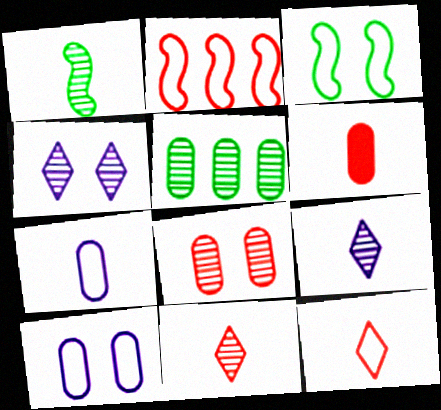[[5, 6, 10]]